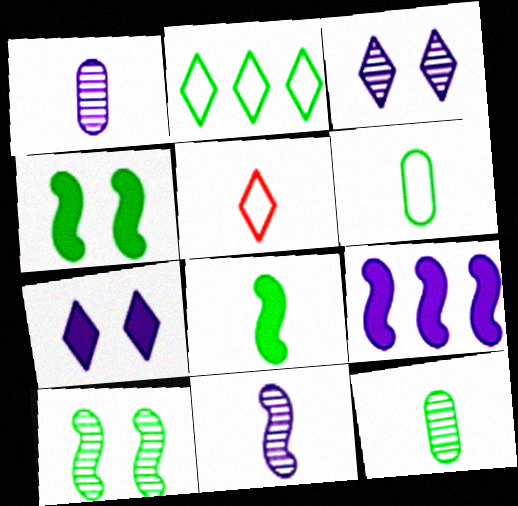[[1, 5, 8], 
[2, 4, 12]]